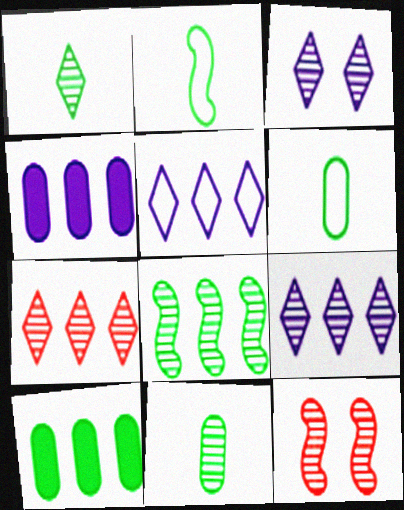[[1, 3, 7], 
[9, 11, 12]]